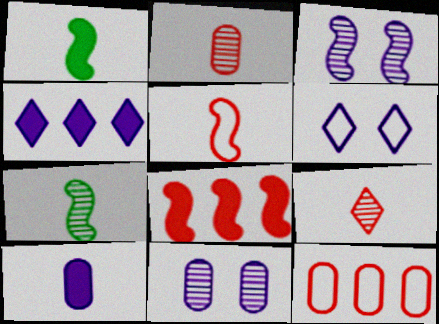[]